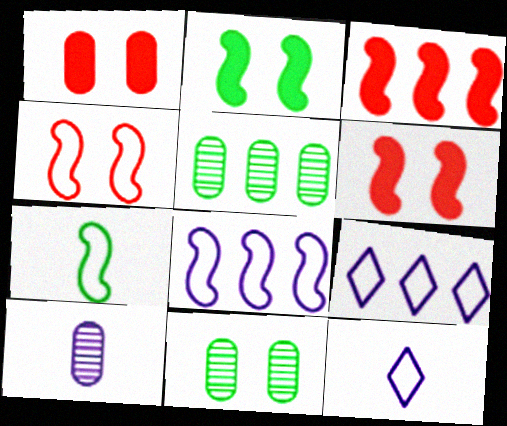[[3, 5, 9], 
[3, 11, 12], 
[4, 7, 8], 
[5, 6, 12]]